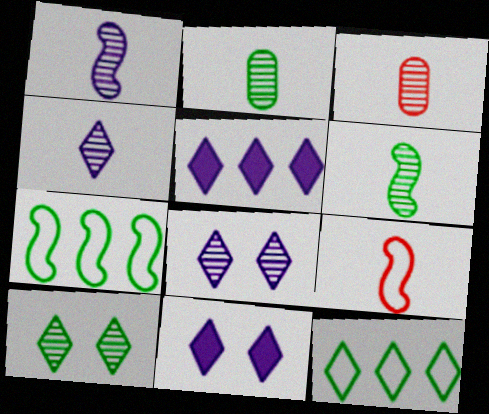[[3, 4, 6], 
[3, 7, 11]]